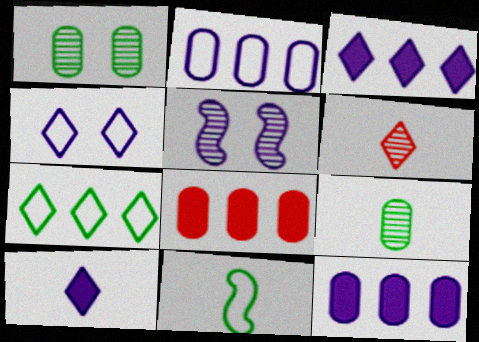[[2, 5, 10]]